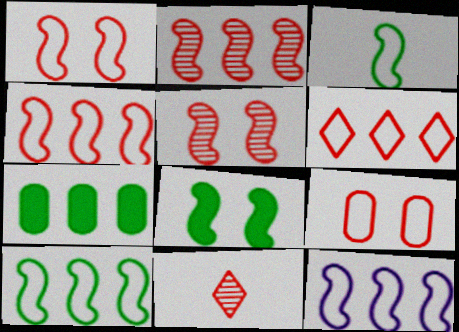[[1, 3, 12], 
[4, 10, 12]]